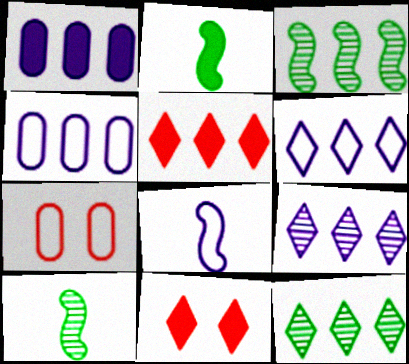[[1, 2, 11], 
[2, 7, 9], 
[3, 4, 5], 
[4, 10, 11], 
[5, 6, 12]]